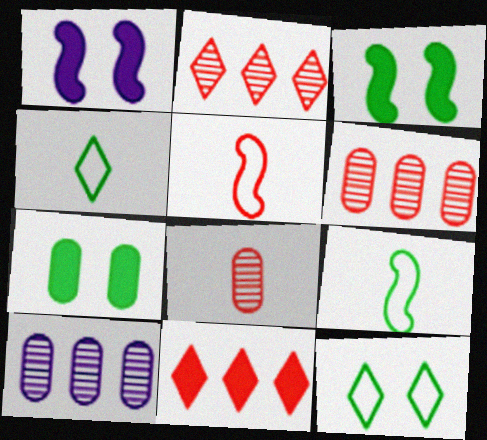[[1, 4, 6]]